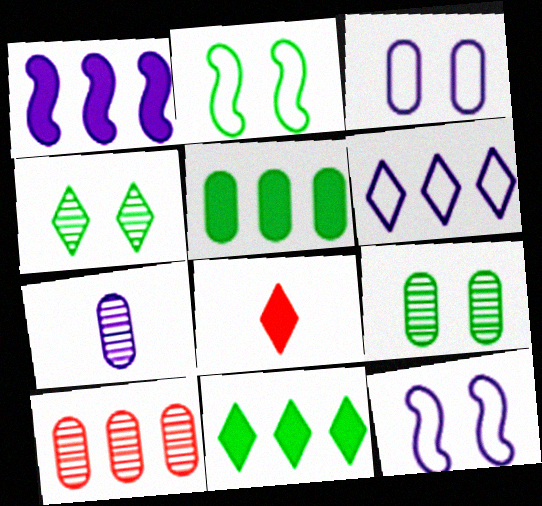[[4, 6, 8], 
[7, 9, 10]]